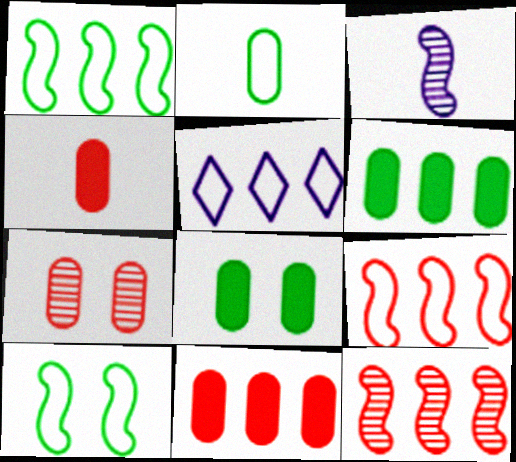[[5, 6, 12]]